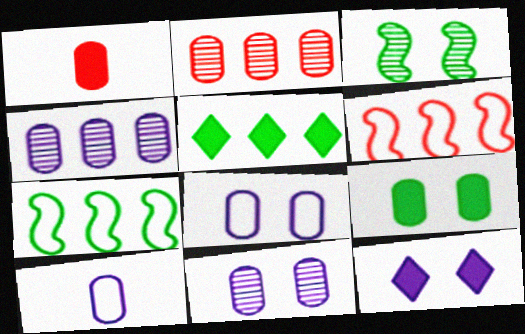[[2, 9, 10], 
[4, 5, 6]]